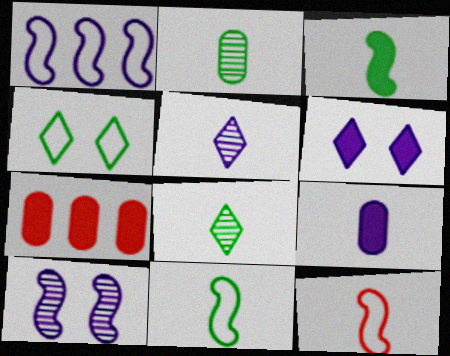[[3, 6, 7], 
[8, 9, 12]]